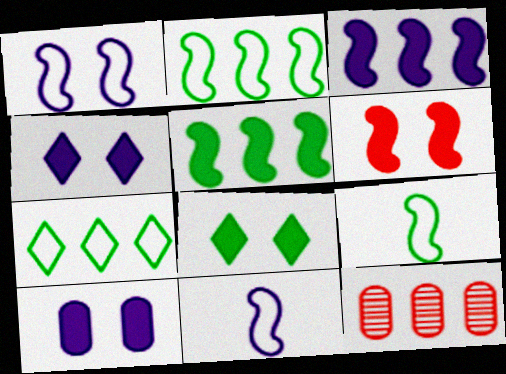[[3, 7, 12], 
[4, 9, 12], 
[6, 8, 10], 
[8, 11, 12]]